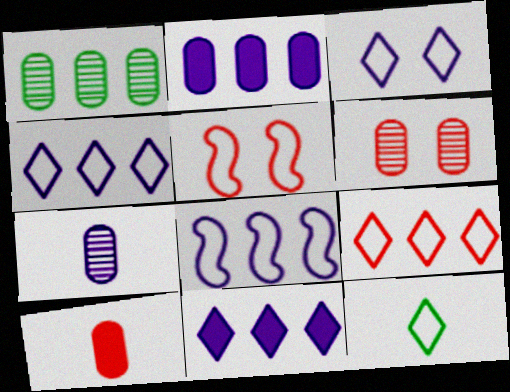[[1, 6, 7], 
[3, 9, 12]]